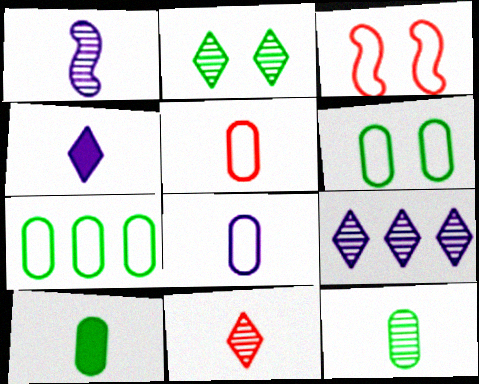[[1, 4, 8], 
[1, 11, 12], 
[2, 9, 11], 
[3, 9, 10]]